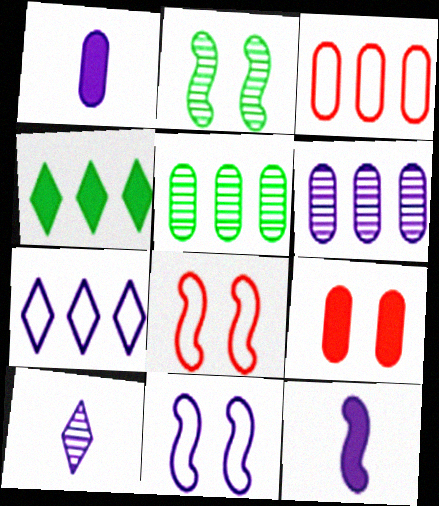[[4, 9, 12]]